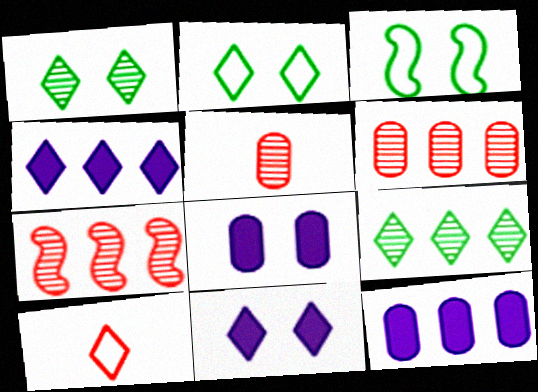[[1, 4, 10], 
[3, 4, 5], 
[9, 10, 11]]